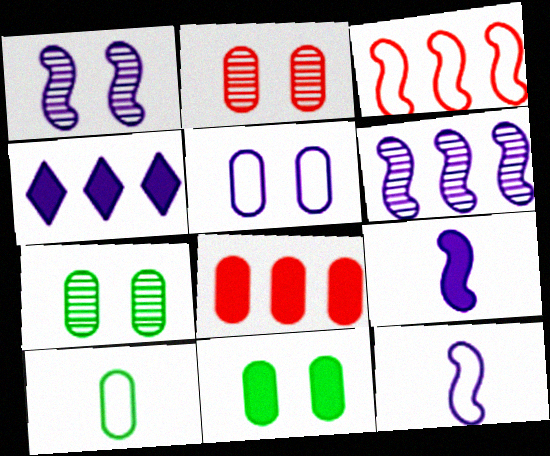[[2, 5, 11]]